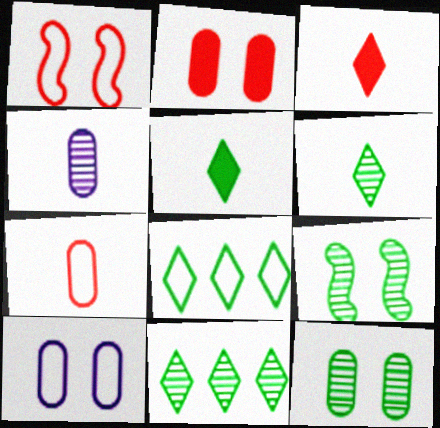[[2, 10, 12]]